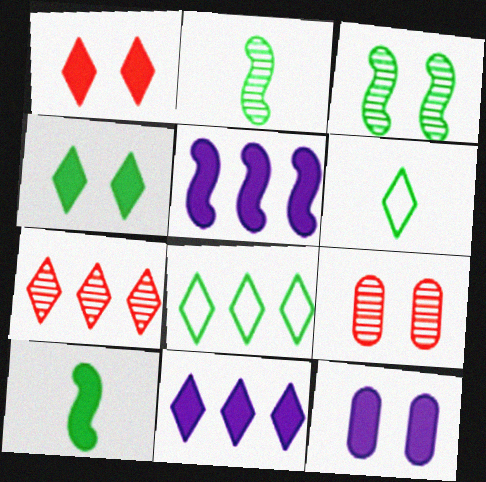[[5, 6, 9], 
[7, 8, 11]]